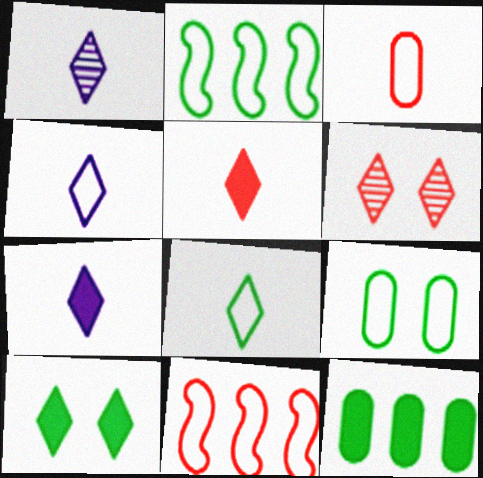[[1, 4, 7], 
[1, 5, 8], 
[2, 8, 9], 
[4, 9, 11]]